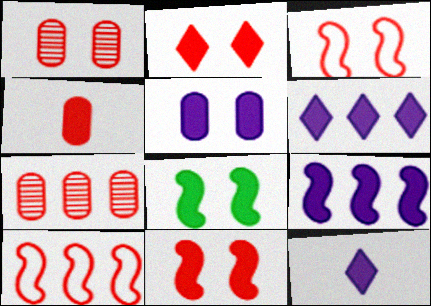[[1, 2, 3], 
[2, 5, 8], 
[4, 6, 8], 
[5, 9, 12]]